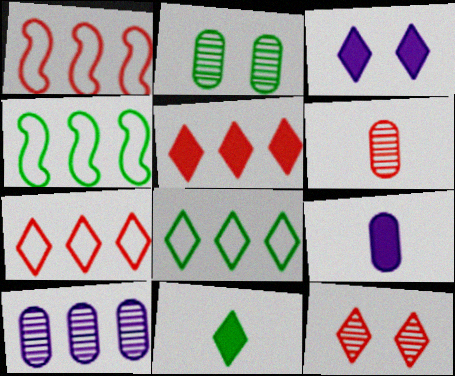[[2, 4, 11], 
[2, 6, 10], 
[3, 4, 6], 
[3, 5, 11], 
[4, 5, 10], 
[4, 9, 12]]